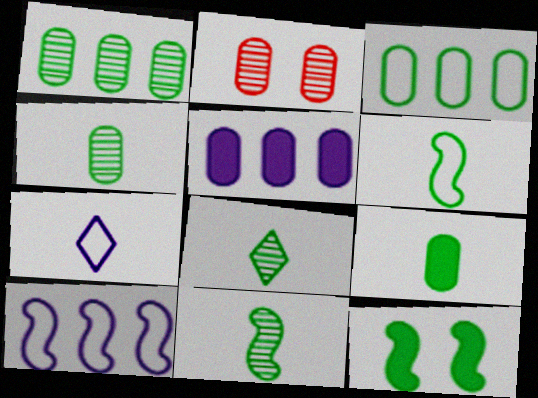[[3, 8, 12], 
[4, 8, 11], 
[6, 8, 9]]